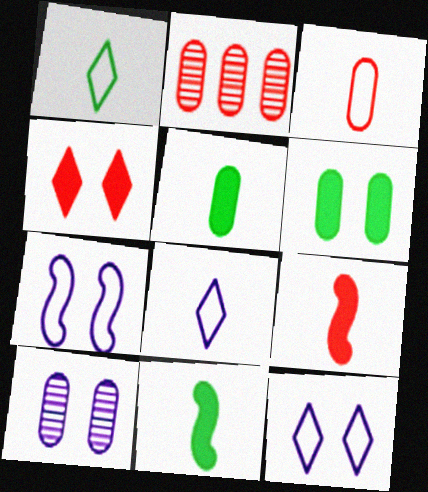[[2, 11, 12]]